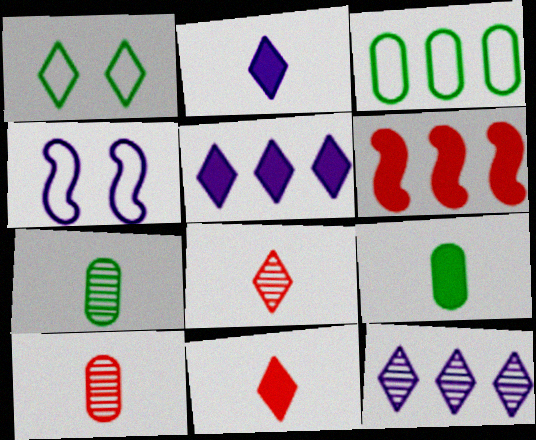[[1, 5, 8], 
[1, 11, 12], 
[3, 6, 12]]